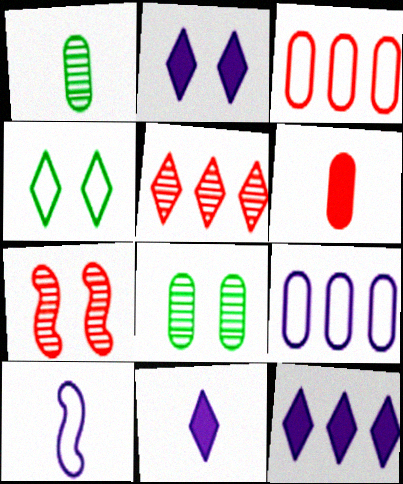[[2, 11, 12], 
[3, 4, 10], 
[4, 5, 11], 
[6, 8, 9]]